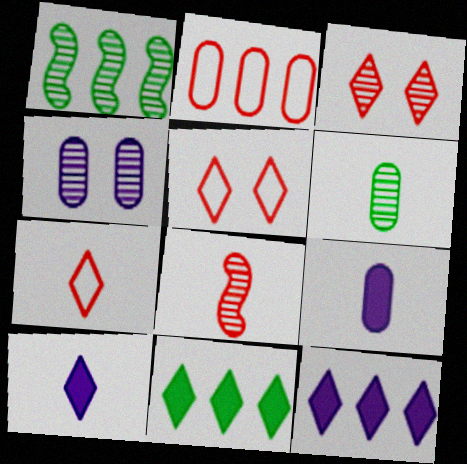[[1, 2, 12], 
[1, 5, 9]]